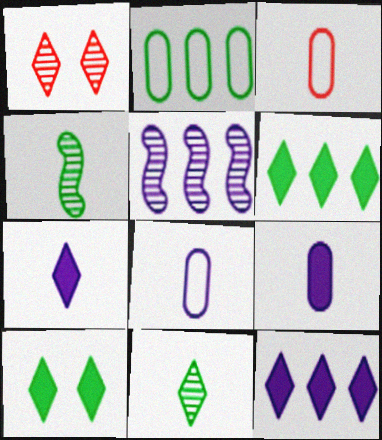[[2, 4, 10], 
[3, 4, 7], 
[3, 5, 10]]